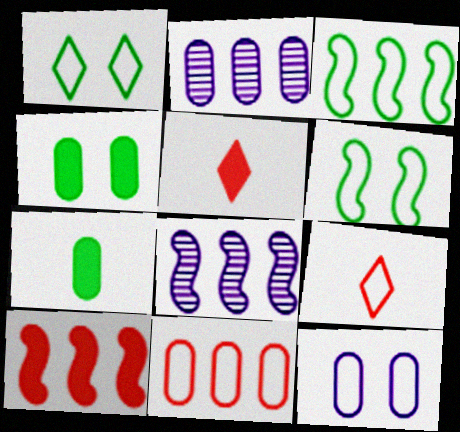[[2, 5, 6], 
[3, 8, 10], 
[3, 9, 12], 
[4, 8, 9]]